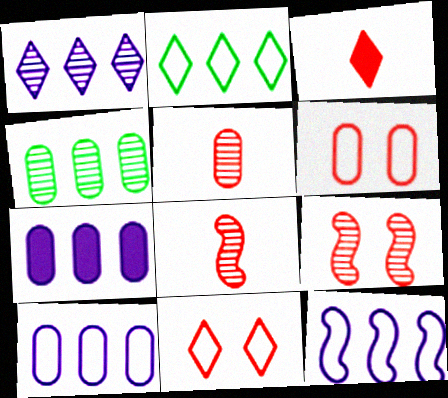[[1, 7, 12]]